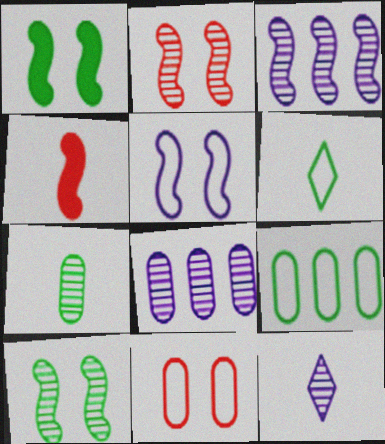[[1, 2, 5]]